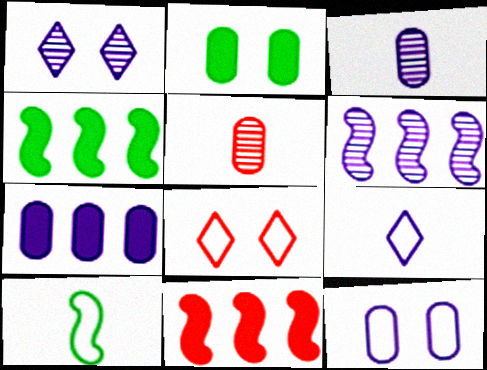[[1, 3, 6], 
[3, 4, 8], 
[3, 7, 12], 
[5, 8, 11]]